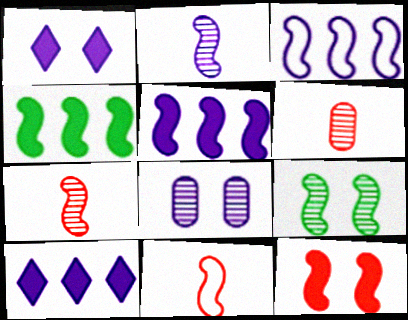[[5, 9, 11]]